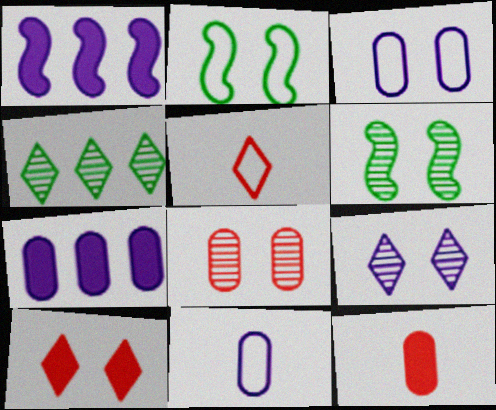[[1, 9, 11], 
[3, 6, 10], 
[5, 6, 7], 
[6, 8, 9]]